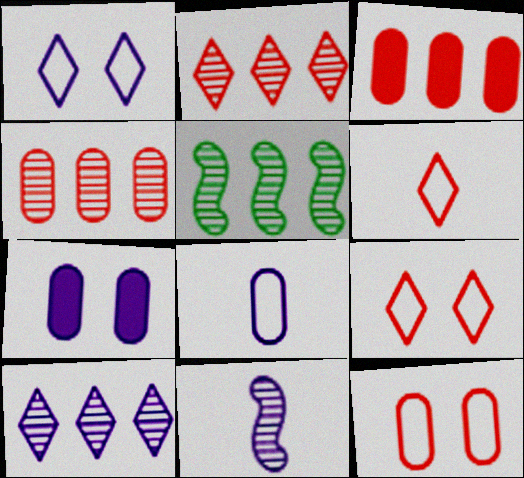[[4, 5, 10], 
[5, 6, 7]]